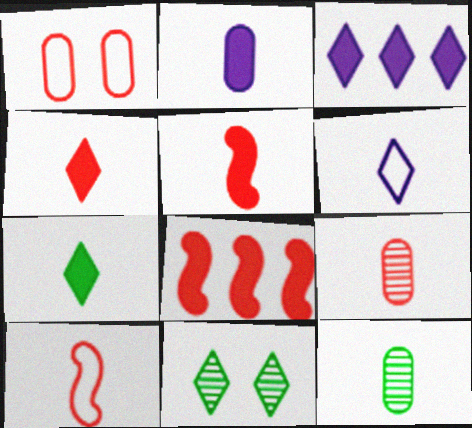[[2, 5, 7], 
[4, 9, 10], 
[5, 6, 12]]